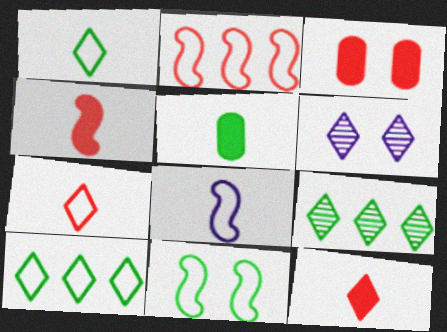[[2, 5, 6], 
[2, 8, 11], 
[3, 6, 11], 
[3, 8, 9], 
[5, 9, 11], 
[6, 10, 12]]